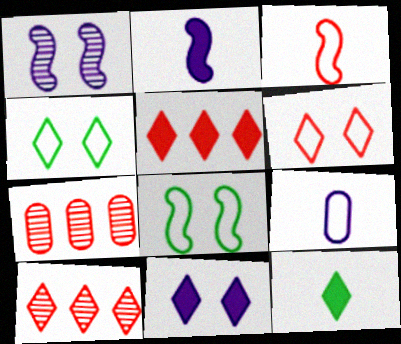[[2, 4, 7], 
[5, 11, 12]]